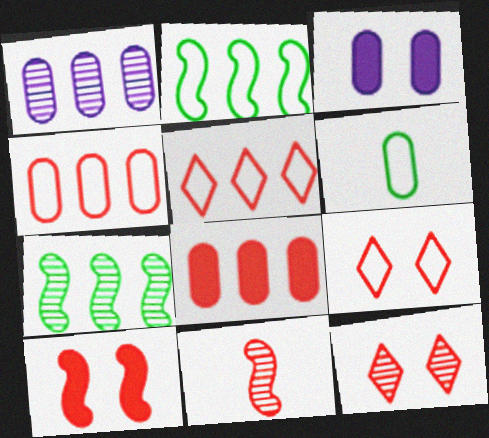[[8, 9, 11]]